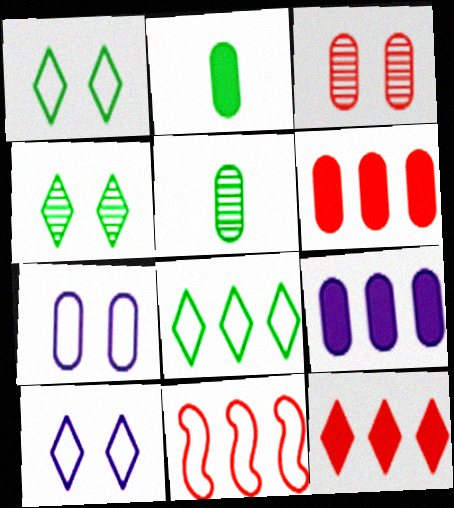[[5, 6, 7]]